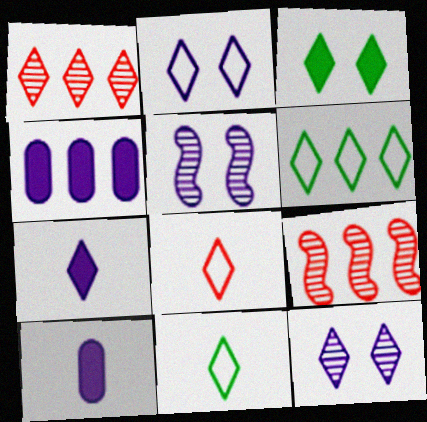[[2, 6, 8], 
[4, 6, 9]]